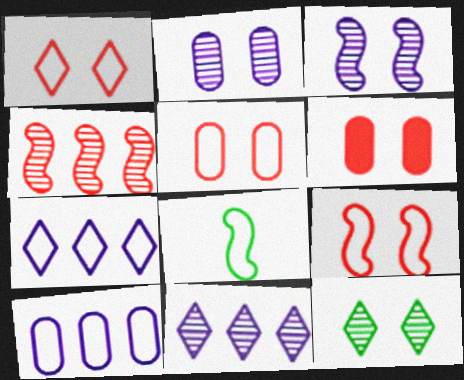[[1, 5, 9], 
[1, 8, 10], 
[5, 7, 8], 
[6, 8, 11]]